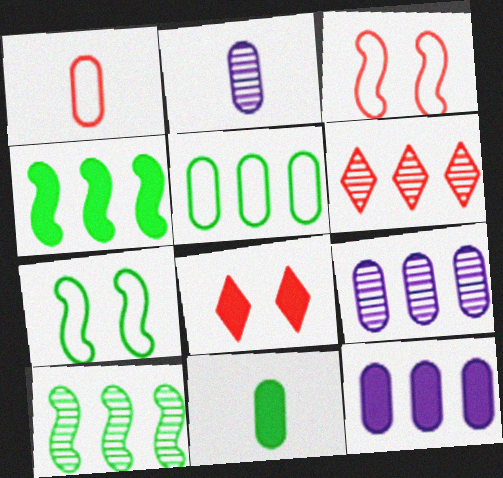[[1, 2, 11], 
[6, 9, 10]]